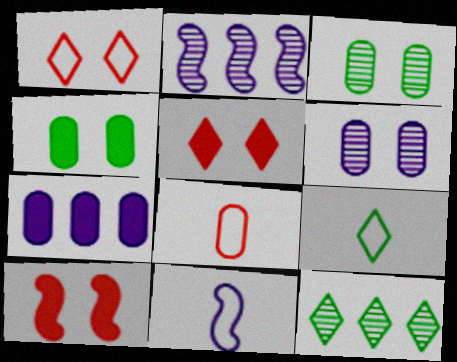[[3, 7, 8], 
[8, 9, 11]]